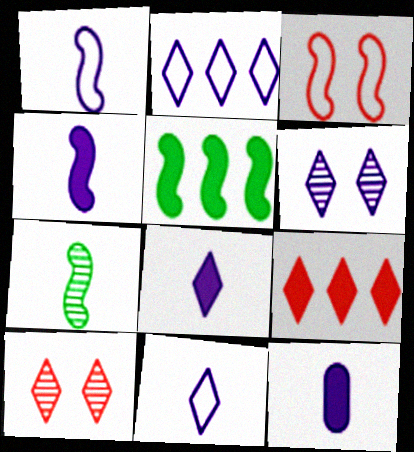[[2, 6, 8], 
[4, 8, 12]]